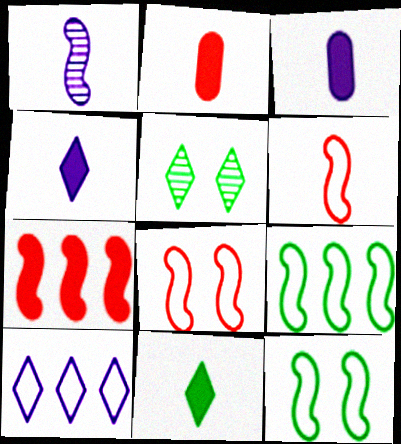[[1, 7, 12]]